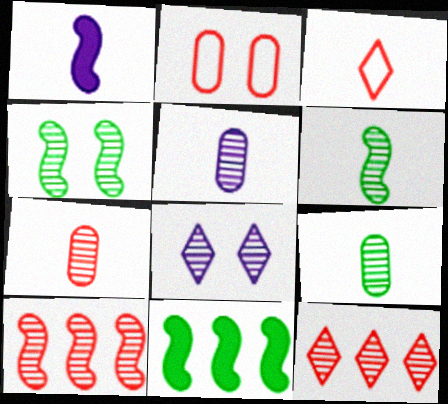[[1, 3, 9], 
[4, 5, 12], 
[5, 7, 9], 
[8, 9, 10]]